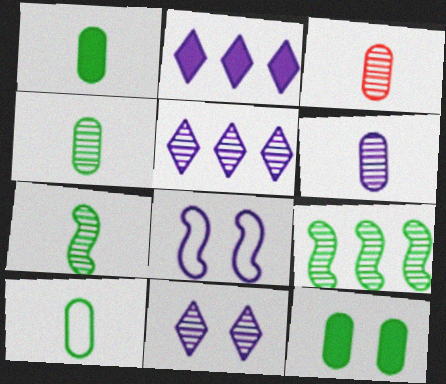[[1, 4, 10], 
[2, 6, 8], 
[3, 4, 6], 
[3, 9, 11]]